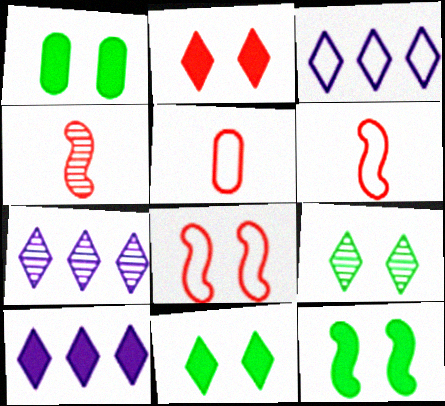[[1, 3, 4], 
[1, 6, 7], 
[1, 11, 12], 
[3, 7, 10], 
[5, 7, 12]]